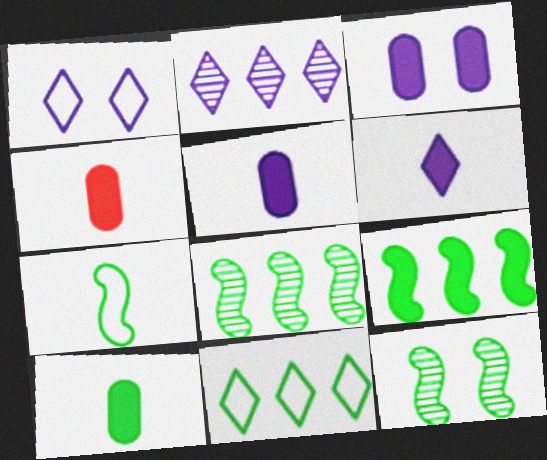[[1, 2, 6], 
[1, 4, 8], 
[4, 5, 10], 
[7, 9, 12], 
[10, 11, 12]]